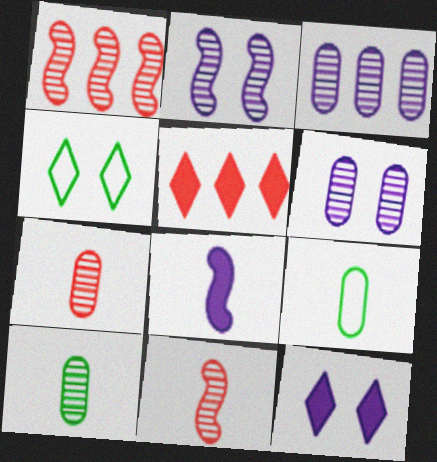[[1, 9, 12], 
[2, 5, 9]]